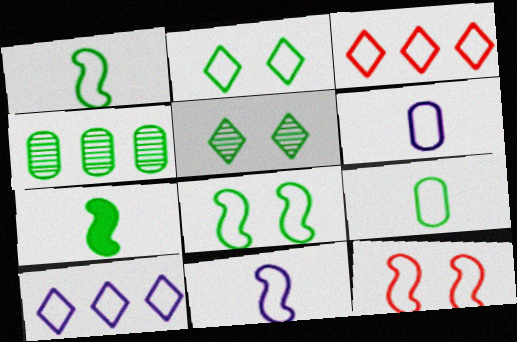[[2, 4, 7], 
[3, 6, 8], 
[9, 10, 12]]